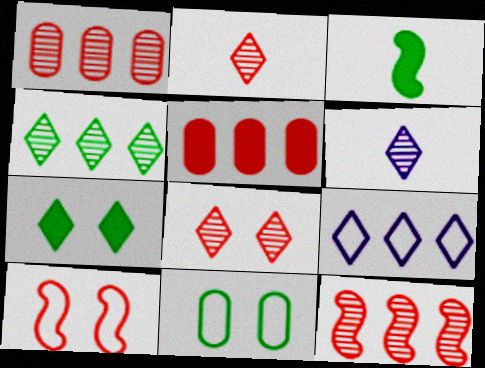[[2, 5, 10], 
[2, 7, 9], 
[3, 4, 11], 
[4, 6, 8]]